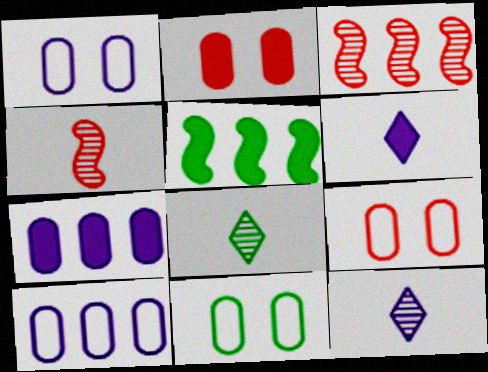[[1, 9, 11], 
[2, 5, 6], 
[3, 6, 11], 
[5, 8, 11], 
[5, 9, 12]]